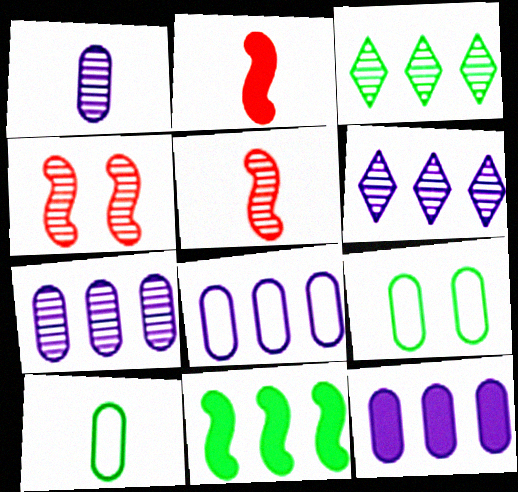[[1, 3, 4], 
[2, 6, 9], 
[7, 8, 12]]